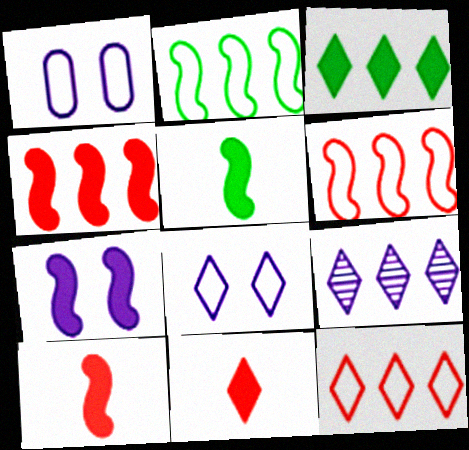[[3, 9, 12], 
[4, 5, 7]]